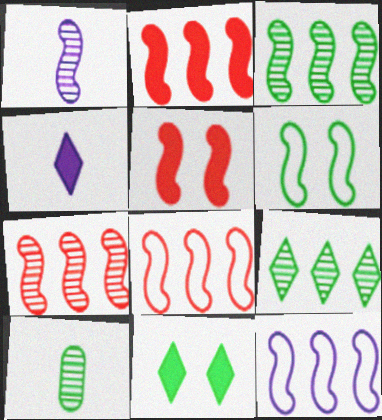[[1, 2, 6], 
[2, 3, 12], 
[2, 7, 8]]